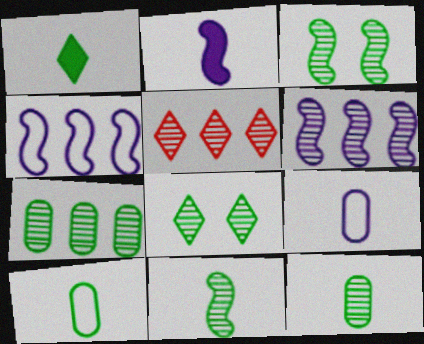[[1, 10, 11], 
[5, 6, 7], 
[7, 8, 11]]